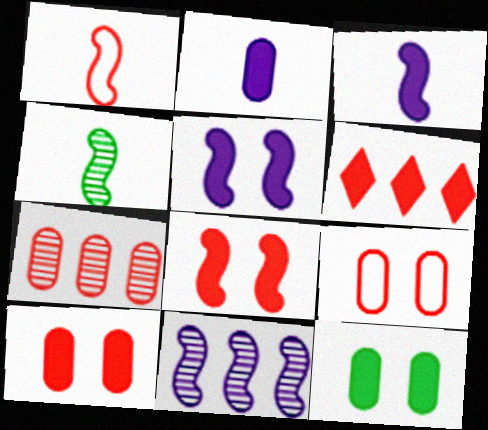[[1, 3, 4], 
[3, 6, 12]]